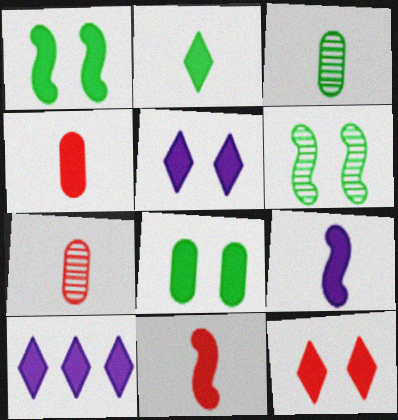[[1, 4, 10], 
[2, 4, 9], 
[2, 10, 12], 
[8, 10, 11]]